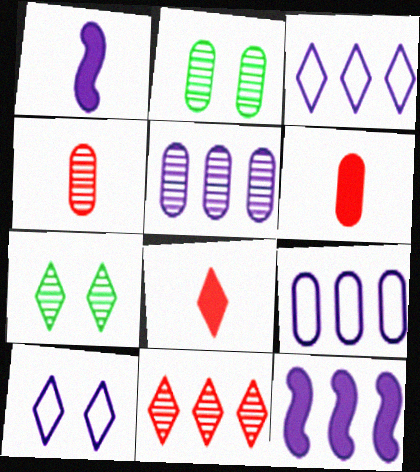[[1, 5, 10], 
[2, 4, 5], 
[2, 6, 9], 
[3, 5, 12], 
[3, 7, 8]]